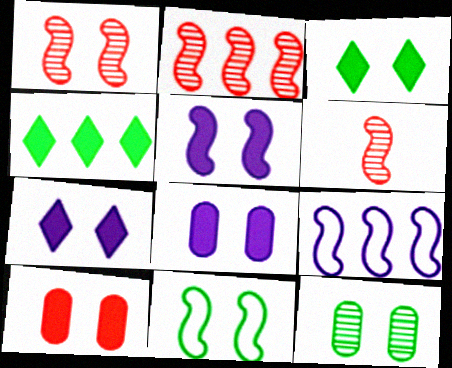[[1, 2, 6], 
[1, 5, 11], 
[3, 5, 10], 
[3, 11, 12], 
[5, 7, 8]]